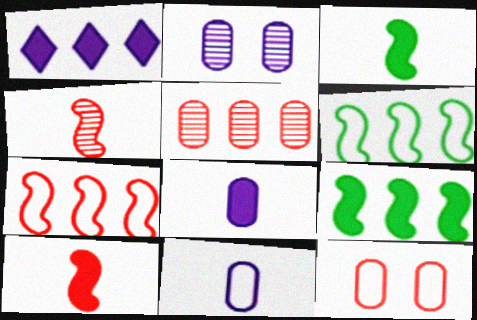[[1, 5, 6]]